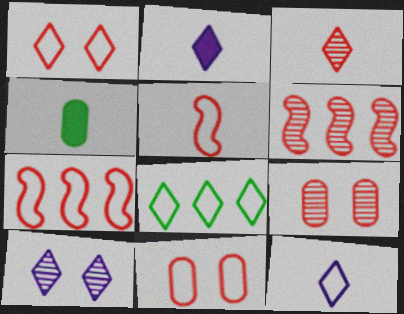[[1, 8, 12], 
[3, 6, 9], 
[4, 7, 10]]